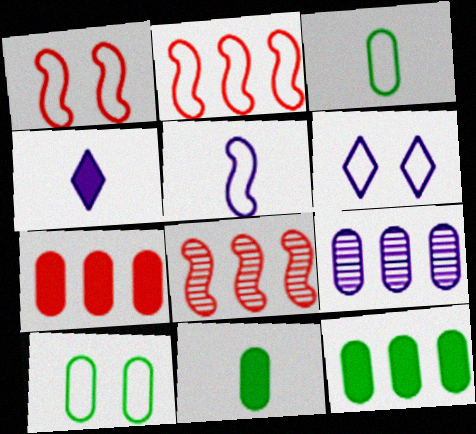[[1, 6, 10], 
[2, 3, 6], 
[4, 8, 10], 
[6, 8, 11]]